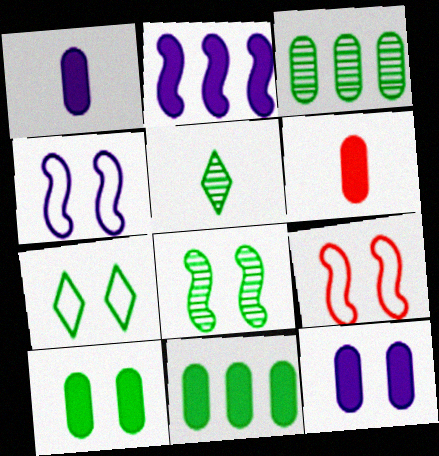[[3, 5, 8], 
[6, 11, 12], 
[7, 8, 10]]